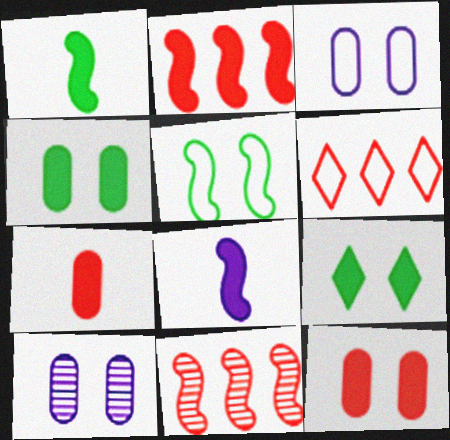[[1, 6, 10], 
[5, 8, 11]]